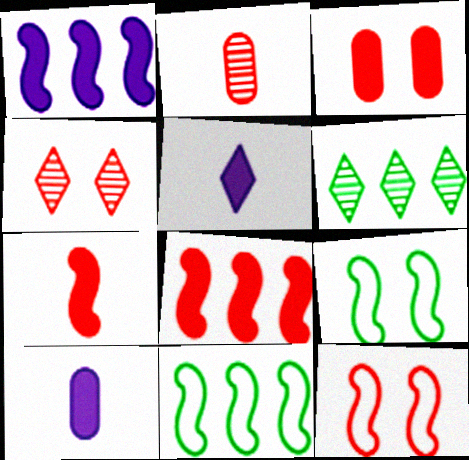[[3, 4, 12], 
[4, 10, 11], 
[6, 10, 12]]